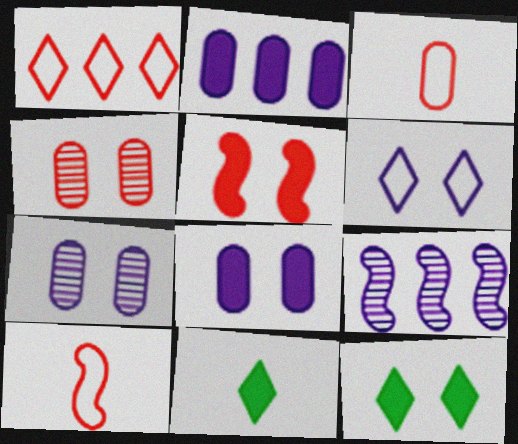[[2, 5, 11], 
[3, 9, 12], 
[5, 8, 12]]